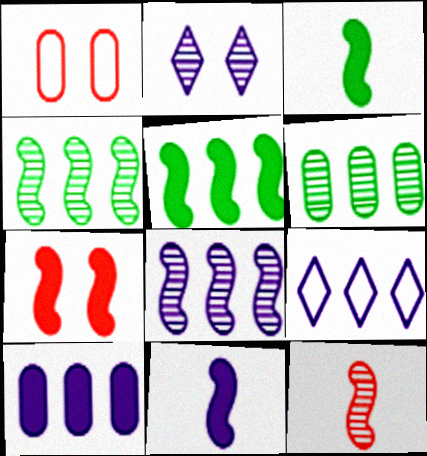[[2, 6, 12], 
[5, 7, 11], 
[8, 9, 10]]